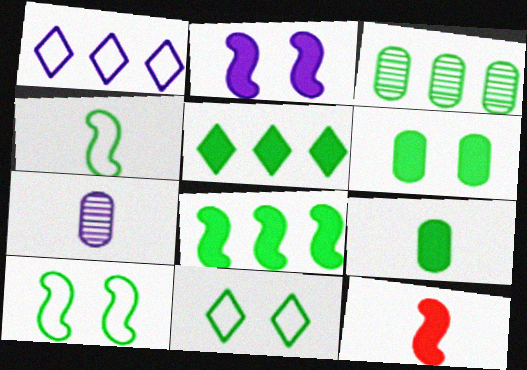[[1, 2, 7], 
[2, 8, 12]]